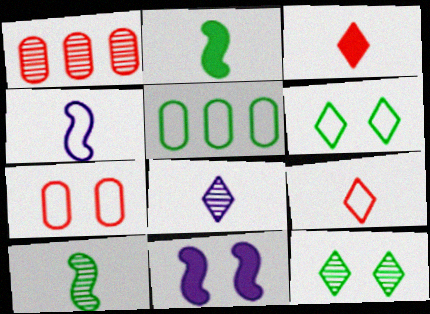[[2, 5, 12], 
[7, 11, 12]]